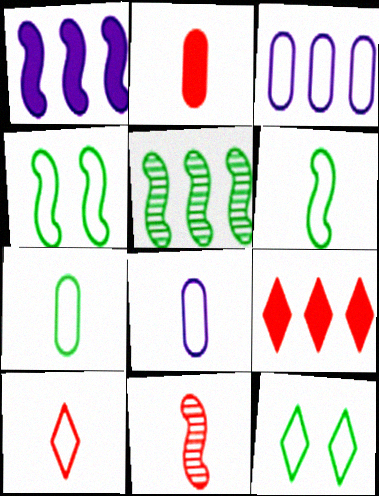[[1, 4, 11], 
[2, 10, 11], 
[3, 4, 10], 
[3, 5, 9], 
[6, 8, 10]]